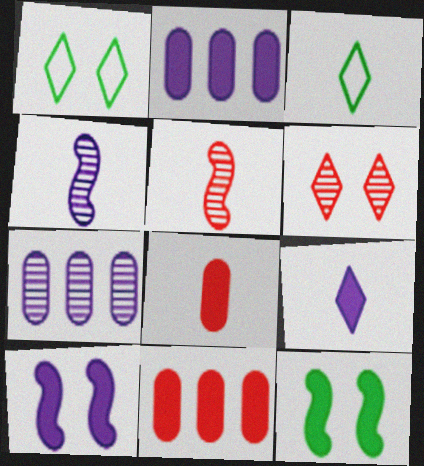[[1, 2, 5], 
[1, 4, 11], 
[2, 9, 10], 
[3, 4, 8], 
[9, 11, 12]]